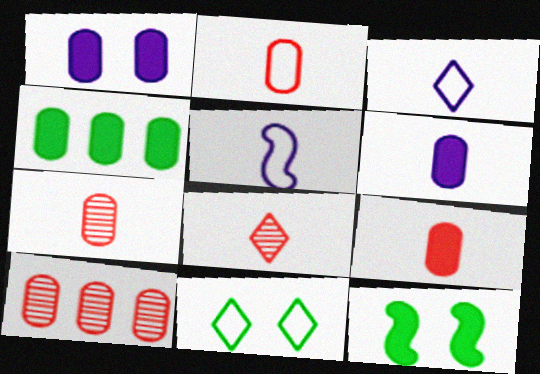[[1, 4, 9], 
[2, 7, 9], 
[3, 10, 12]]